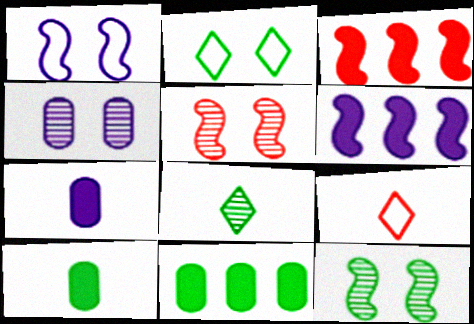[]